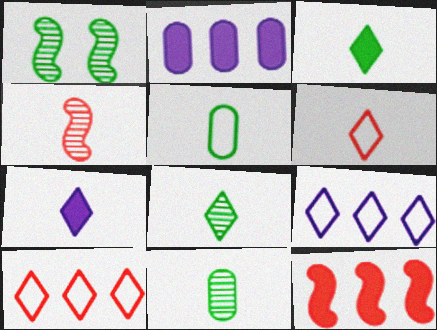[[1, 2, 6], 
[4, 5, 7], 
[6, 7, 8]]